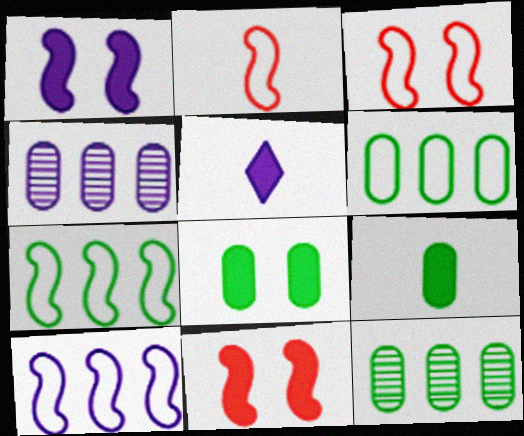[[3, 5, 12]]